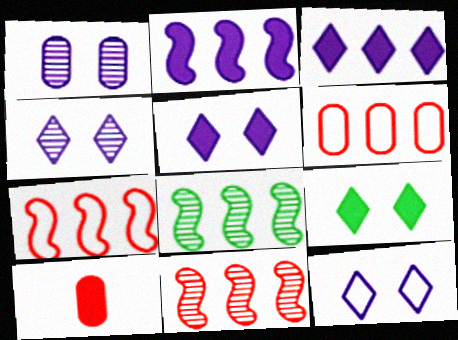[[2, 7, 8], 
[2, 9, 10], 
[3, 6, 8], 
[4, 5, 12], 
[8, 10, 12]]